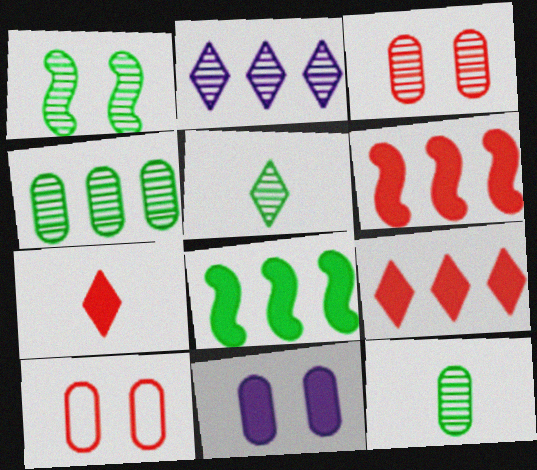[[1, 4, 5], 
[7, 8, 11]]